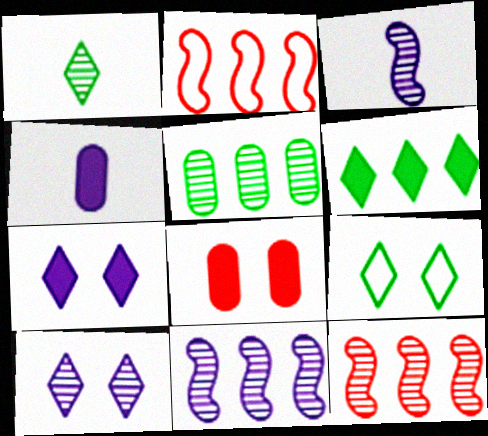[[1, 6, 9], 
[4, 9, 12]]